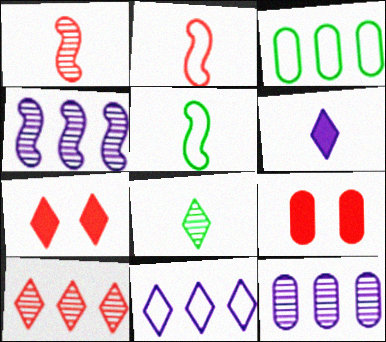[[2, 9, 10], 
[5, 7, 12], 
[7, 8, 11]]